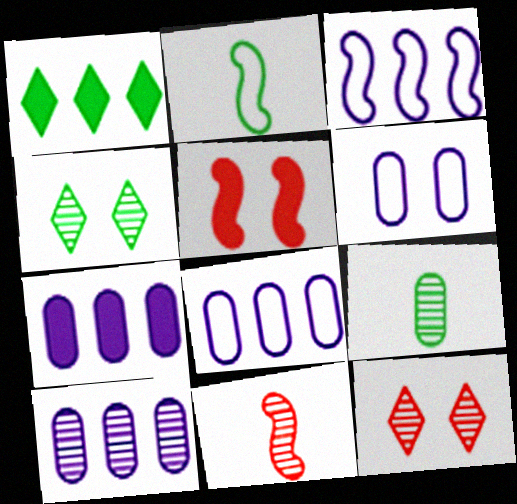[[1, 6, 11], 
[2, 7, 12], 
[4, 5, 6], 
[4, 10, 11], 
[7, 8, 10]]